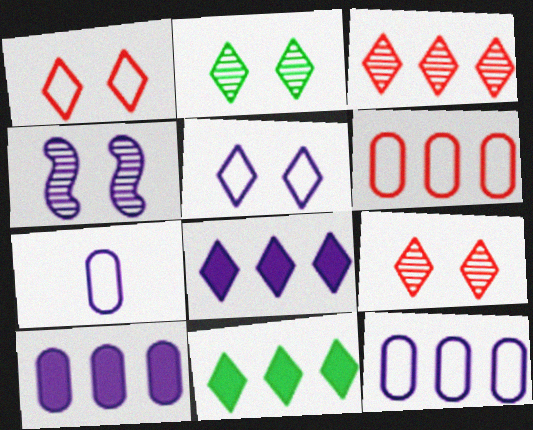[[4, 7, 8]]